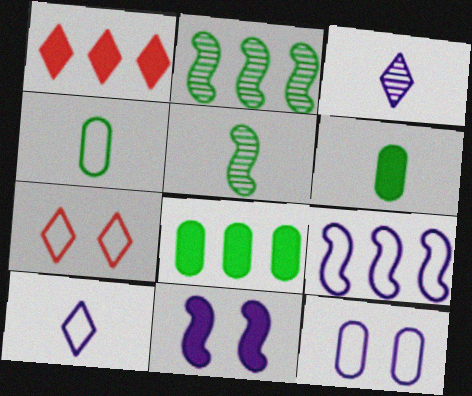[[1, 5, 12], 
[1, 6, 11], 
[4, 7, 9], 
[9, 10, 12]]